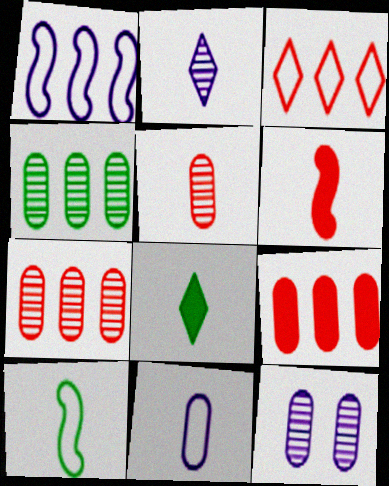[[4, 5, 12]]